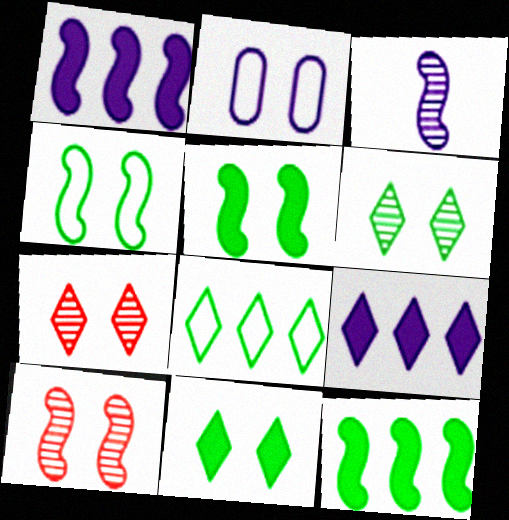[[2, 3, 9], 
[2, 5, 7], 
[2, 10, 11]]